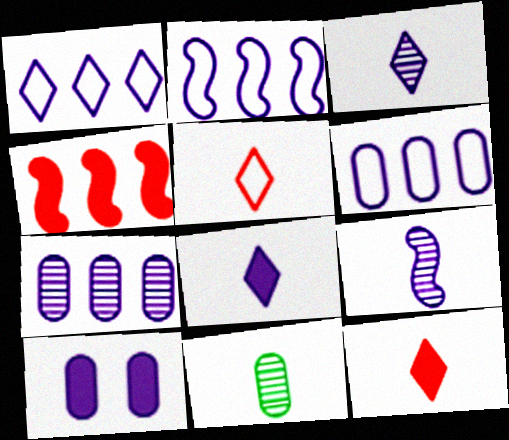[[1, 2, 6], 
[1, 9, 10], 
[2, 3, 10]]